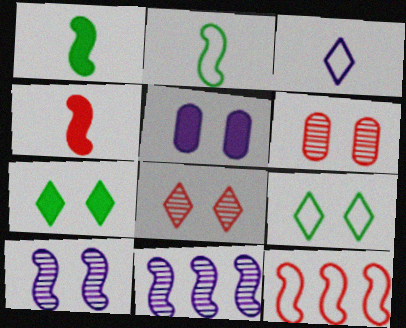[[1, 10, 12], 
[3, 5, 11]]